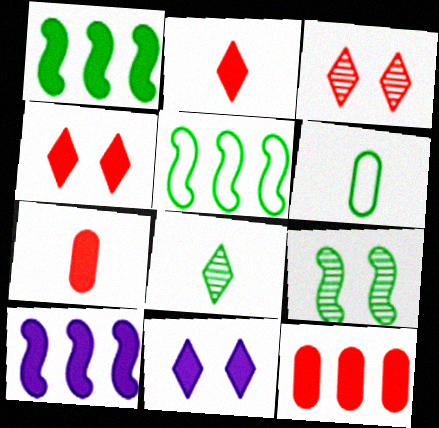[[1, 7, 11], 
[3, 6, 10]]